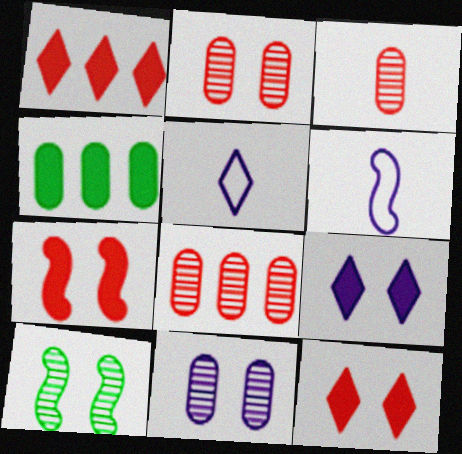[[2, 3, 8]]